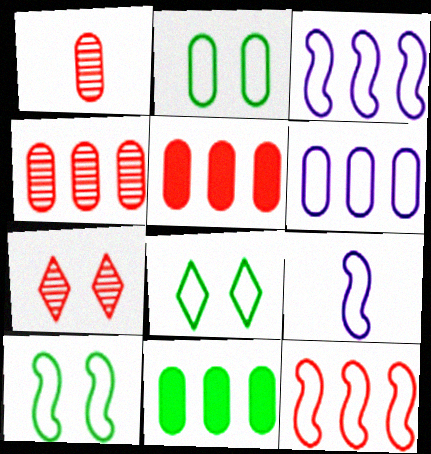[[2, 8, 10], 
[4, 6, 11], 
[7, 9, 11], 
[9, 10, 12]]